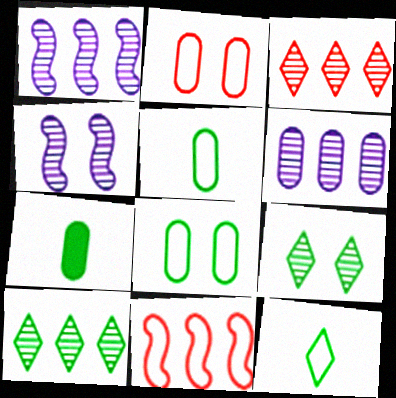[[2, 6, 7]]